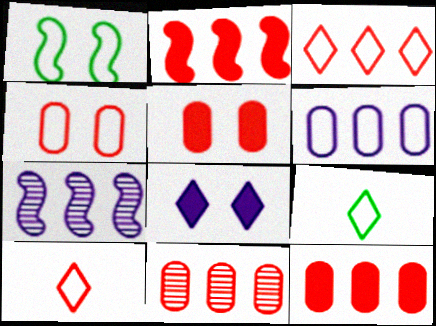[[1, 6, 10], 
[2, 3, 11], 
[5, 7, 9]]